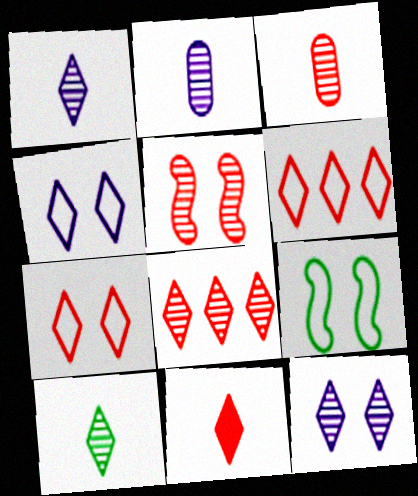[[3, 5, 8], 
[7, 8, 11], 
[8, 10, 12]]